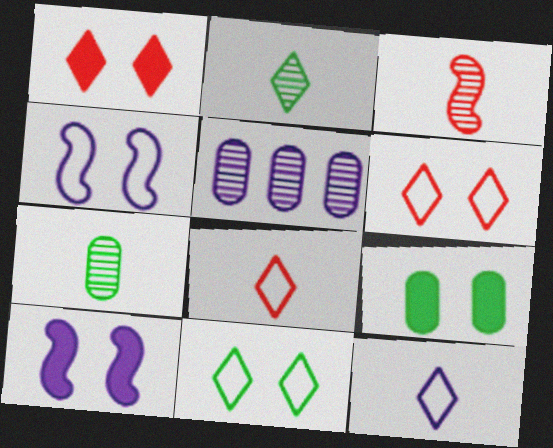[[1, 9, 10], 
[5, 10, 12]]